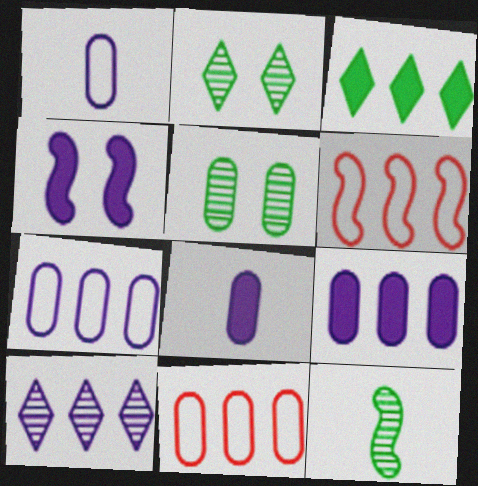[[1, 4, 10], 
[2, 6, 8], 
[4, 6, 12], 
[5, 8, 11]]